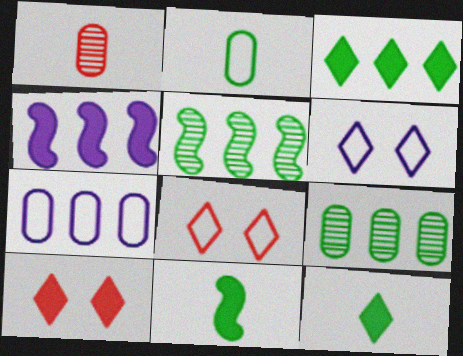[]